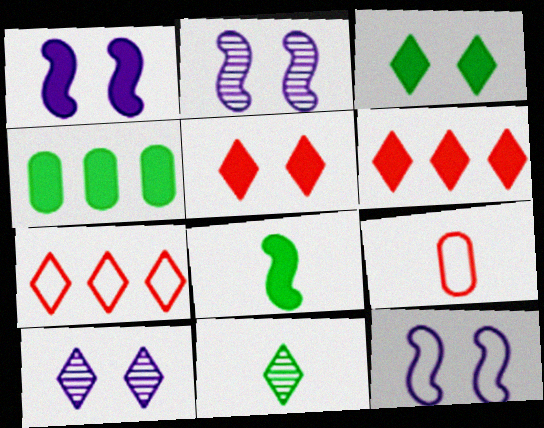[[1, 2, 12], 
[3, 4, 8]]